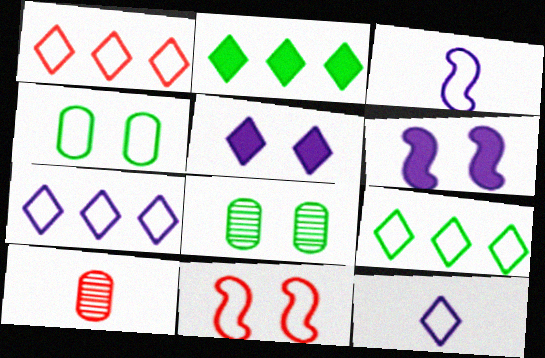[[1, 3, 4], 
[1, 7, 9], 
[5, 8, 11], 
[6, 9, 10]]